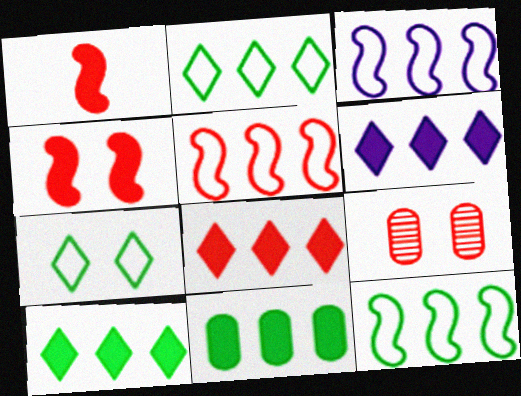[[3, 5, 12], 
[6, 8, 10]]